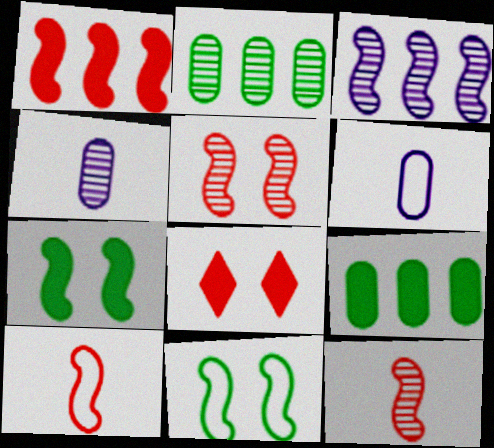[[1, 5, 10], 
[3, 7, 10]]